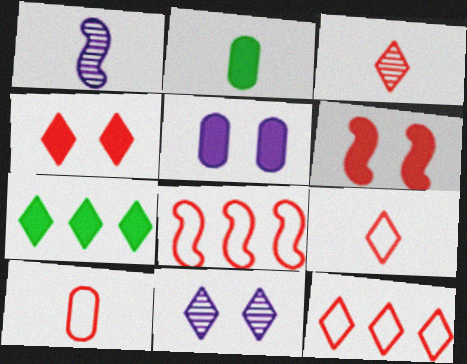[[1, 2, 9], 
[2, 8, 11], 
[3, 4, 12], 
[7, 9, 11]]